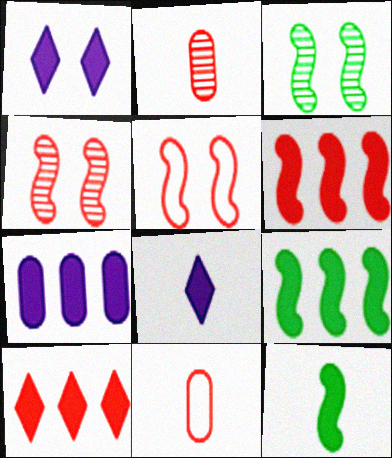[[2, 5, 10], 
[4, 10, 11], 
[7, 9, 10]]